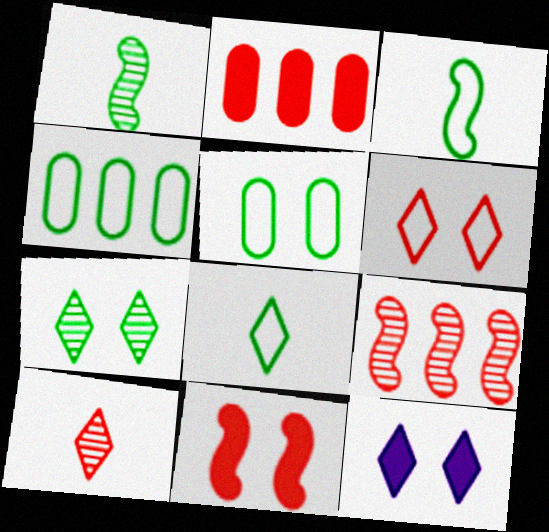[[6, 7, 12]]